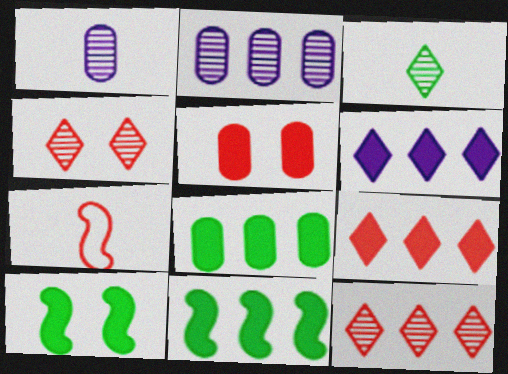[[5, 7, 12]]